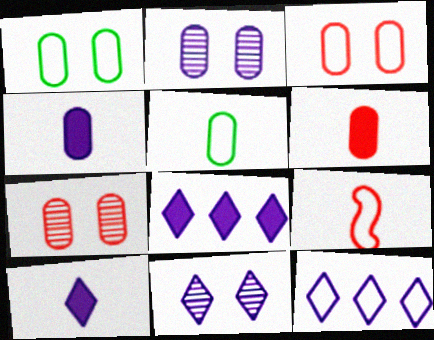[[1, 9, 12], 
[10, 11, 12]]